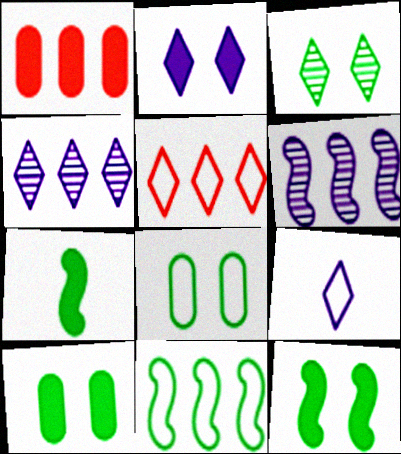[[1, 2, 7], 
[1, 4, 11], 
[2, 4, 9], 
[3, 8, 12]]